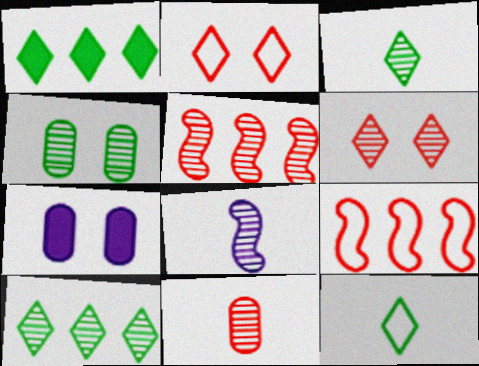[[3, 7, 9], 
[3, 8, 11], 
[5, 6, 11], 
[5, 7, 12]]